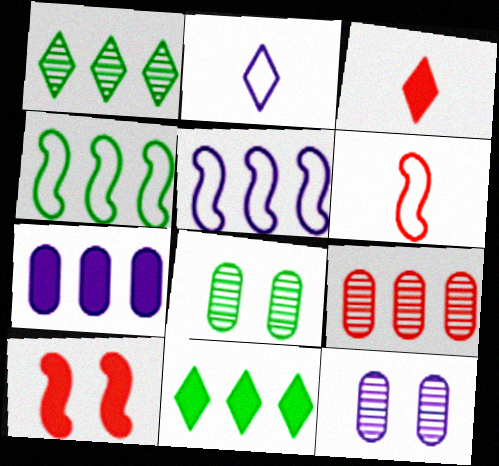[[3, 4, 12], 
[3, 5, 8], 
[5, 9, 11], 
[6, 11, 12]]